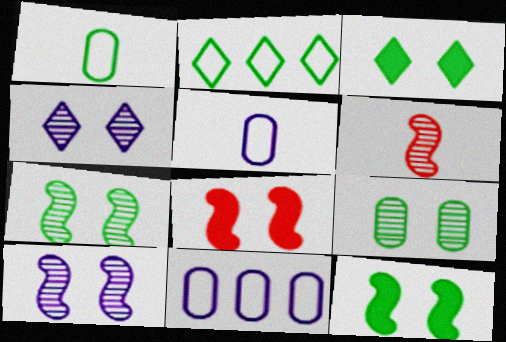[[3, 6, 11]]